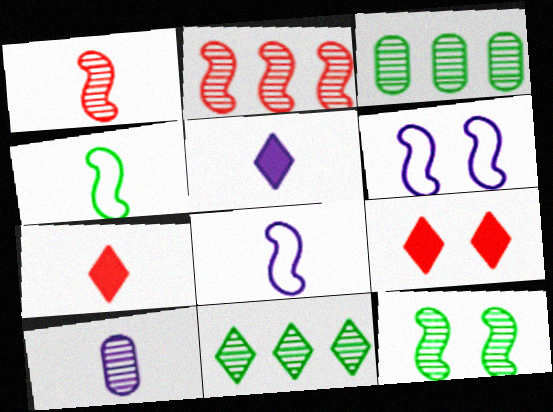[[3, 6, 7], 
[3, 8, 9], 
[4, 7, 10], 
[5, 8, 10]]